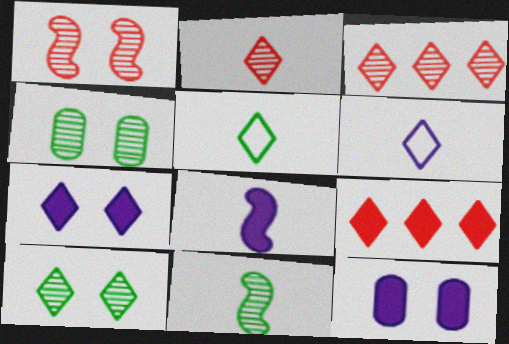[[3, 5, 7], 
[6, 9, 10]]